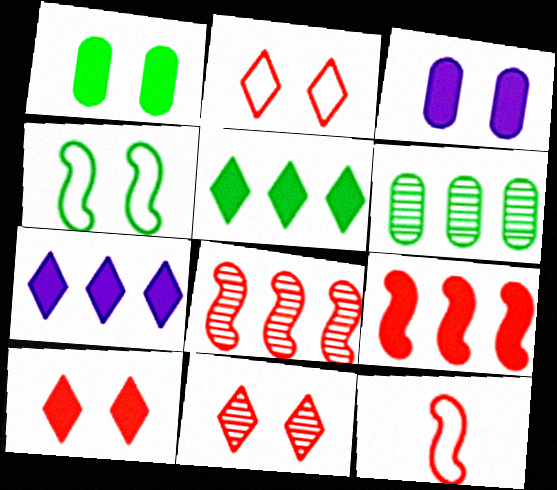[[2, 10, 11], 
[3, 4, 11]]